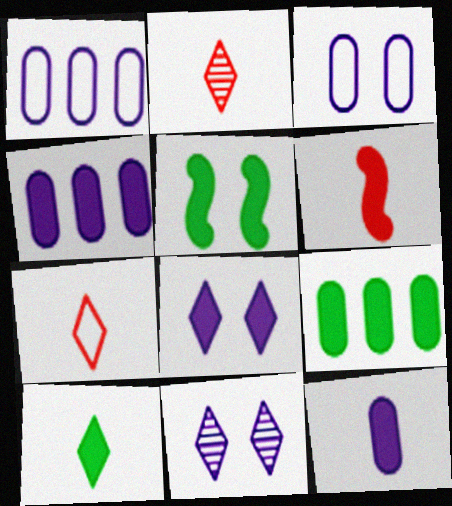[[1, 2, 5], 
[5, 9, 10], 
[6, 8, 9], 
[6, 10, 12]]